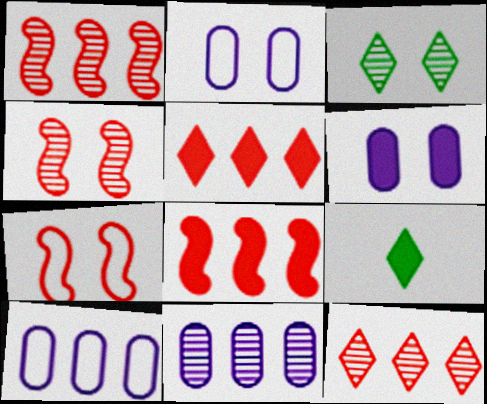[[1, 2, 9], 
[3, 6, 7], 
[4, 9, 10], 
[6, 8, 9], 
[7, 9, 11]]